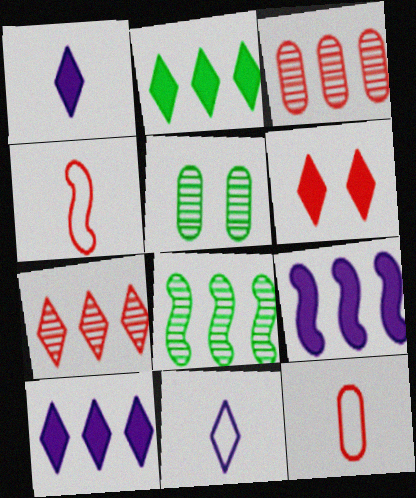[[1, 2, 6], 
[3, 4, 6], 
[4, 5, 10]]